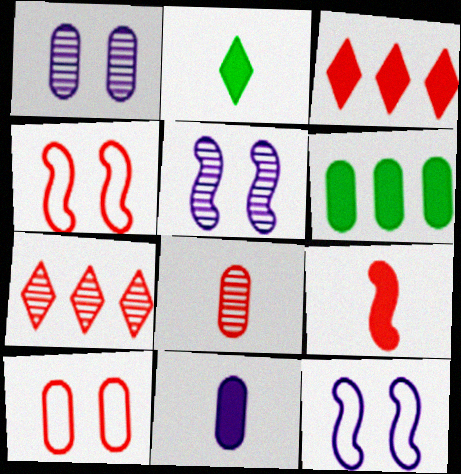[[2, 9, 11], 
[3, 4, 8], 
[7, 9, 10]]